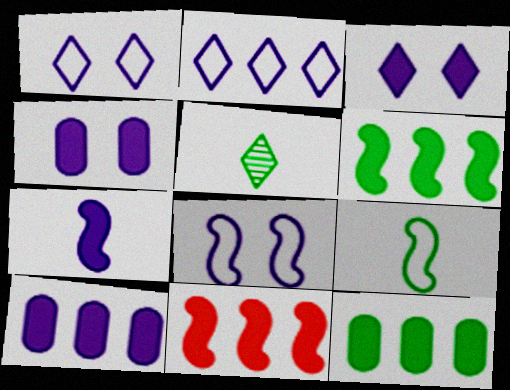[[3, 7, 10]]